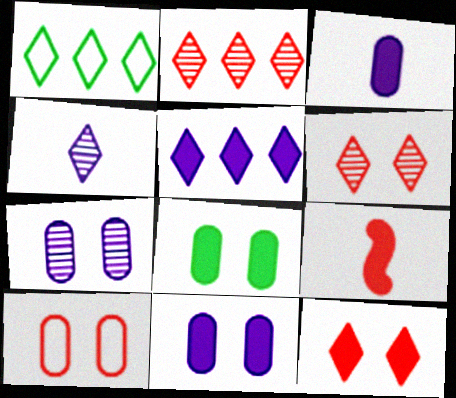[[1, 2, 5], 
[1, 4, 12], 
[1, 7, 9], 
[2, 9, 10], 
[5, 8, 9], 
[7, 8, 10]]